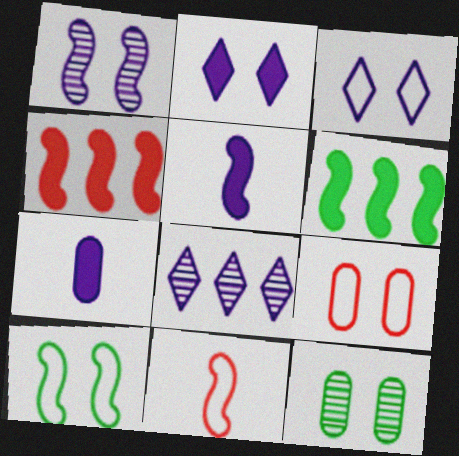[[1, 6, 11], 
[3, 9, 10]]